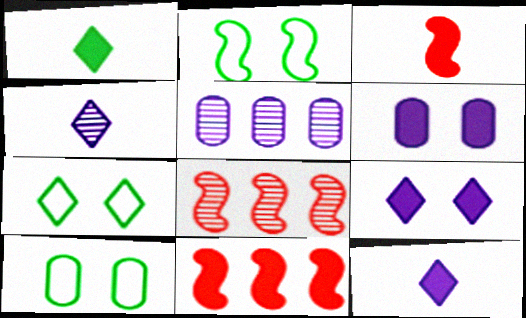[[1, 6, 11], 
[2, 7, 10], 
[3, 5, 7], 
[4, 10, 11], 
[8, 10, 12]]